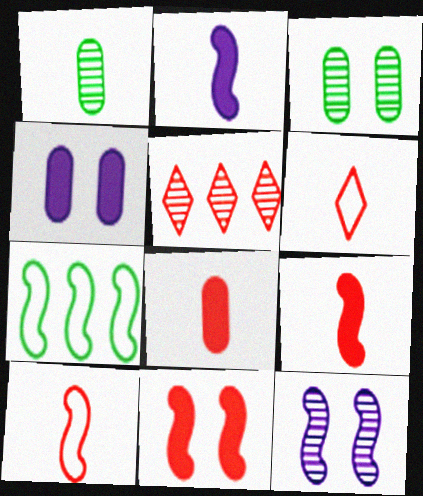[[1, 2, 6], 
[1, 5, 12], 
[7, 9, 12]]